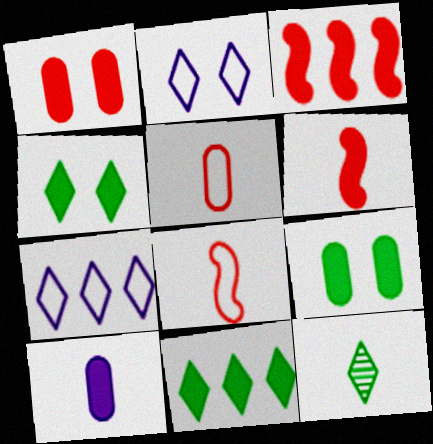[[3, 4, 10], 
[8, 10, 12]]